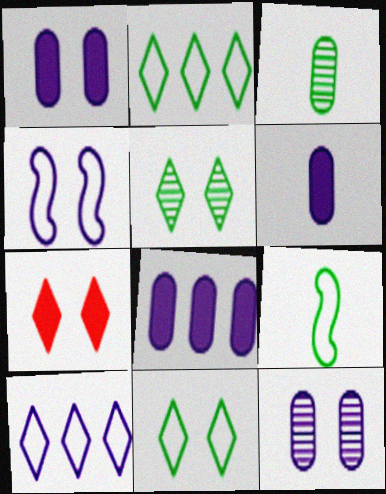[[1, 6, 8]]